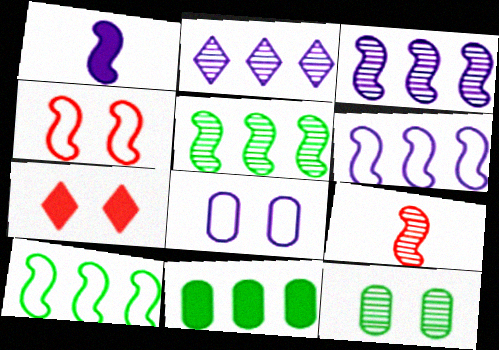[[1, 2, 8], 
[1, 4, 5], 
[1, 7, 11], 
[2, 9, 12]]